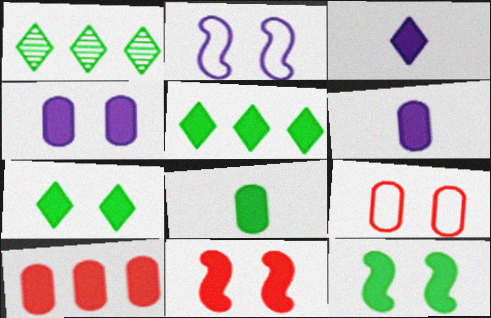[[3, 10, 12], 
[4, 7, 11], 
[4, 8, 10], 
[5, 6, 11], 
[5, 8, 12]]